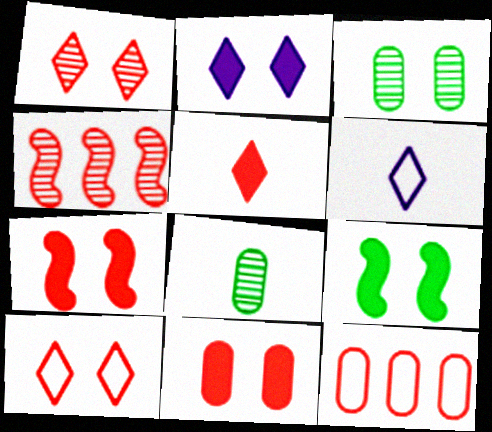[[2, 9, 11]]